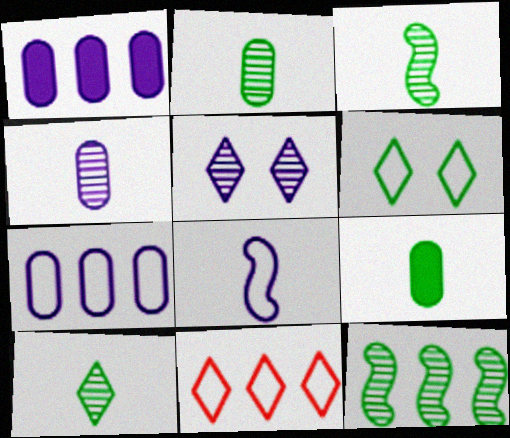[[1, 5, 8], 
[1, 11, 12], 
[2, 3, 10], 
[6, 9, 12]]